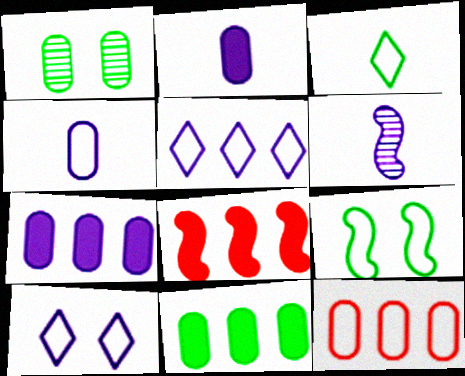[[1, 2, 12], 
[6, 7, 10], 
[6, 8, 9]]